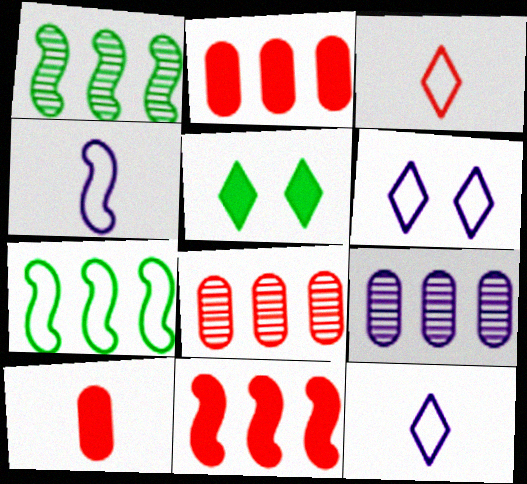[[1, 6, 10], 
[4, 5, 8]]